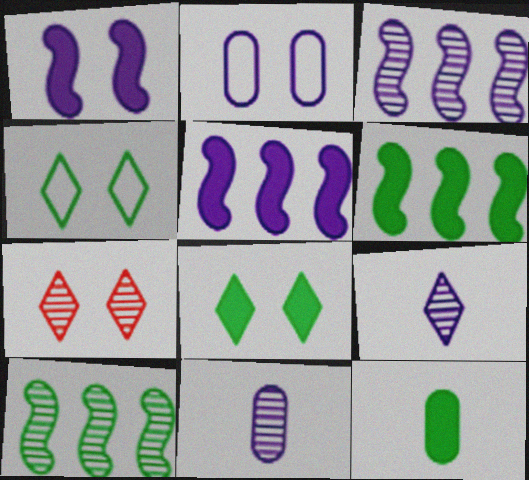[[2, 5, 9], 
[4, 10, 12], 
[6, 8, 12], 
[7, 10, 11]]